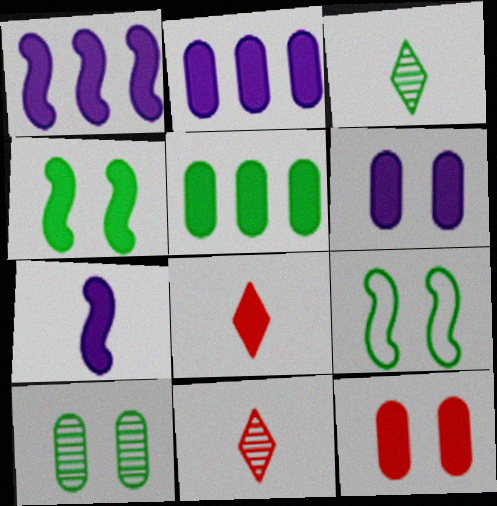[[2, 4, 8], 
[2, 9, 11], 
[3, 5, 9]]